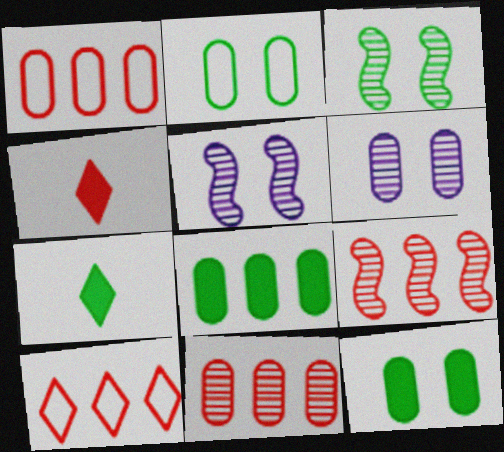[[1, 5, 7]]